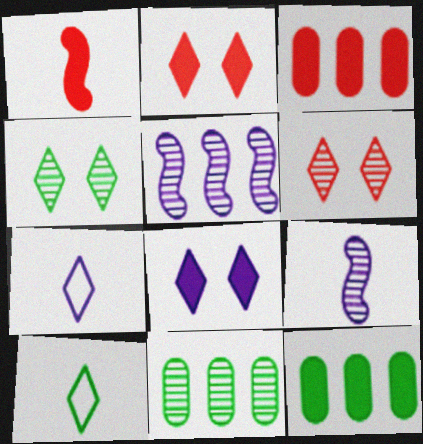[[1, 2, 3], 
[1, 8, 12], 
[6, 9, 11]]